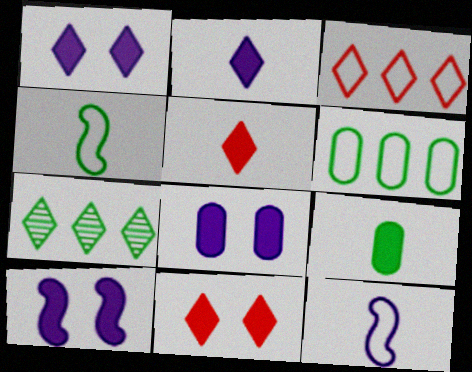[[1, 8, 10]]